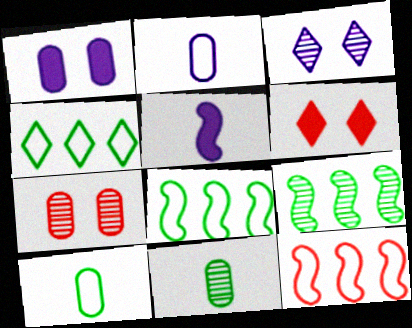[[2, 6, 9], 
[4, 5, 7]]